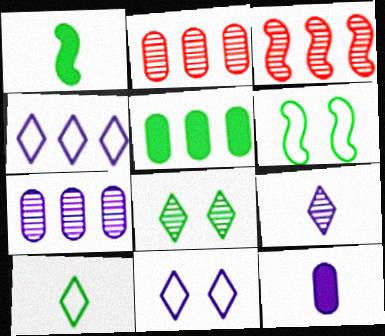[[1, 2, 11], 
[3, 4, 5]]